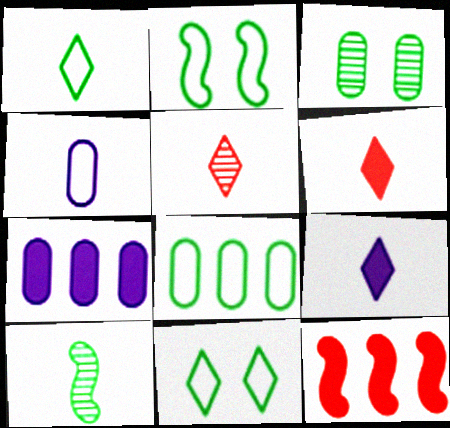[[1, 2, 8], 
[1, 5, 9], 
[2, 5, 7], 
[4, 6, 10]]